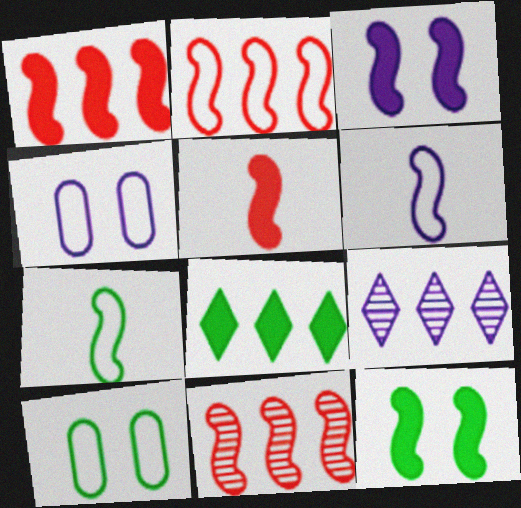[[1, 2, 11], 
[3, 7, 11], 
[5, 9, 10], 
[6, 11, 12]]